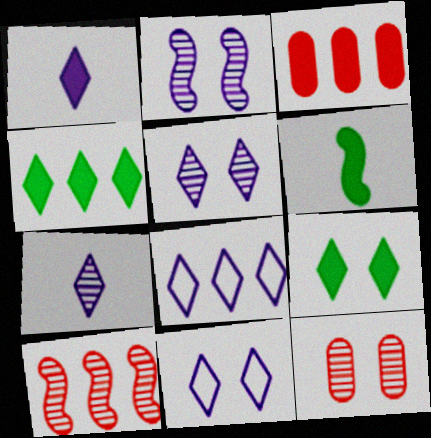[[1, 5, 8], 
[6, 8, 12]]